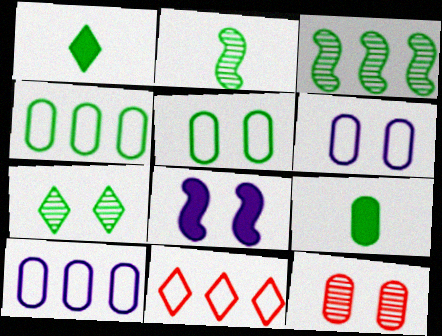[[1, 3, 5], 
[9, 10, 12]]